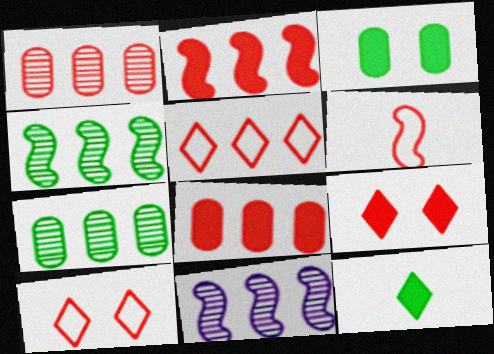[[1, 2, 5], 
[1, 6, 9]]